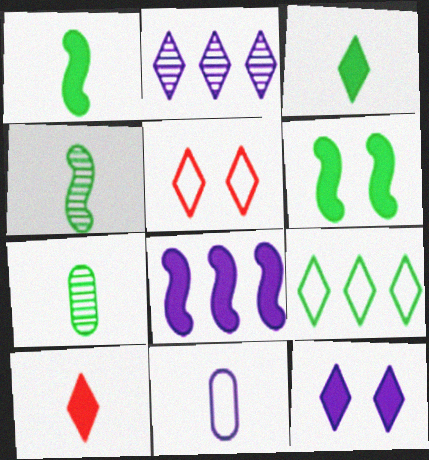[[2, 3, 5], 
[4, 10, 11], 
[5, 7, 8], 
[6, 7, 9]]